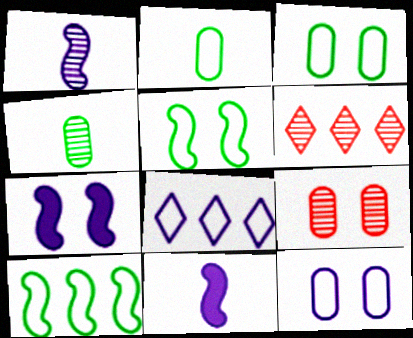[[2, 6, 7], 
[3, 6, 11]]